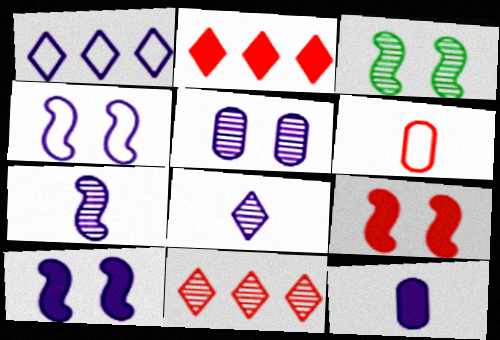[[3, 4, 9], 
[6, 9, 11]]